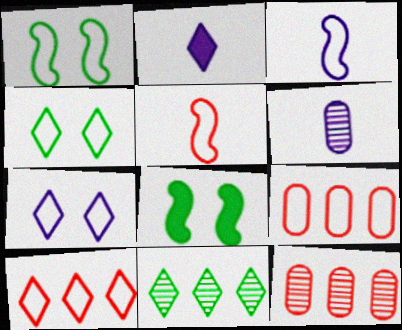[[1, 2, 12], 
[2, 3, 6], 
[3, 4, 9], 
[6, 8, 10]]